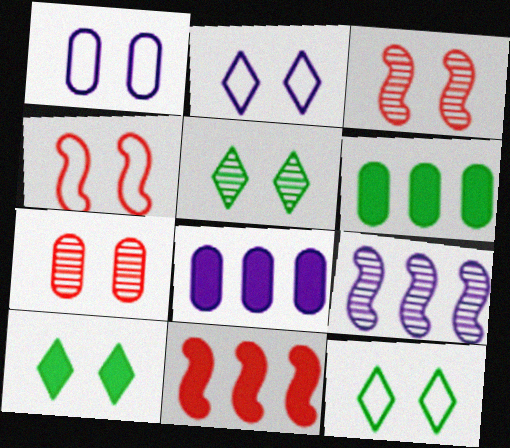[[1, 3, 10], 
[1, 4, 12], 
[5, 10, 12]]